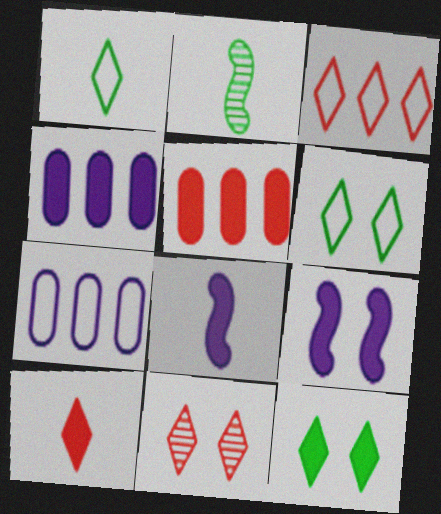[[3, 10, 11], 
[5, 8, 12]]